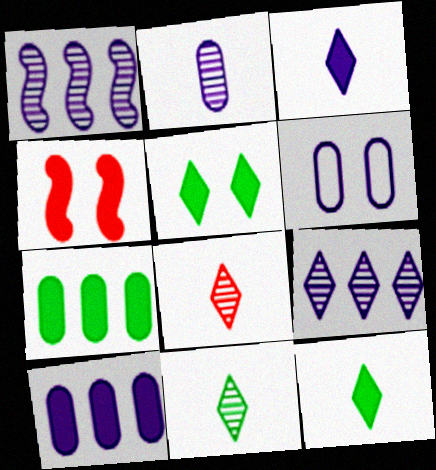[[1, 3, 6], 
[2, 6, 10], 
[3, 4, 7], 
[4, 10, 12]]